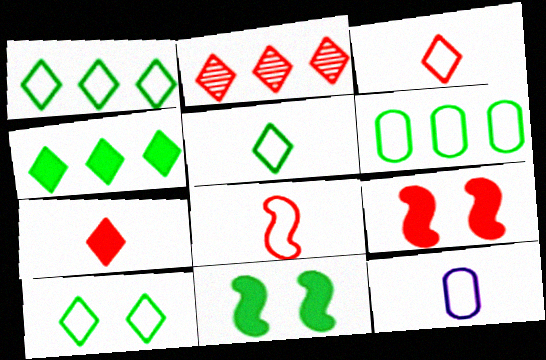[[1, 5, 10], 
[2, 11, 12], 
[5, 8, 12]]